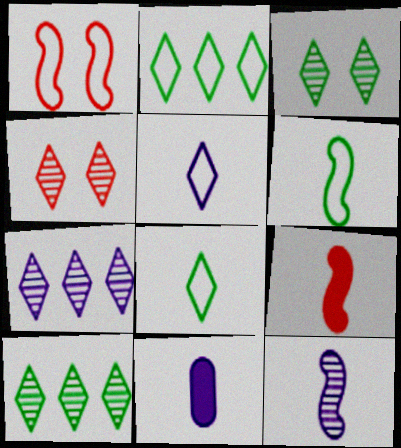[[1, 10, 11], 
[5, 11, 12], 
[6, 9, 12]]